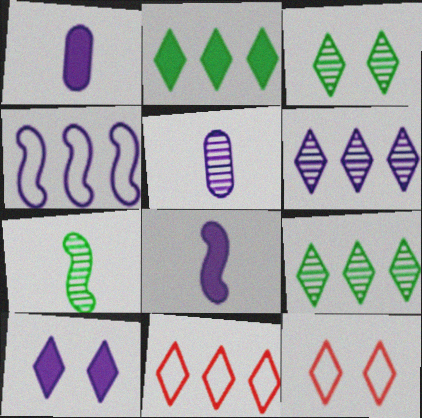[[2, 6, 11], 
[3, 10, 12], 
[4, 5, 10]]